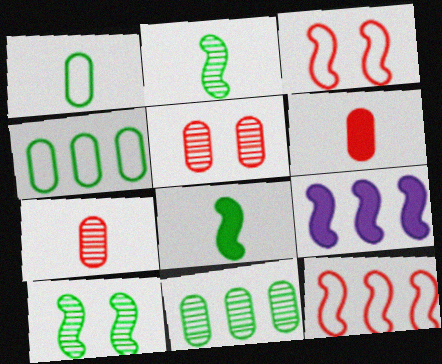[[2, 3, 9]]